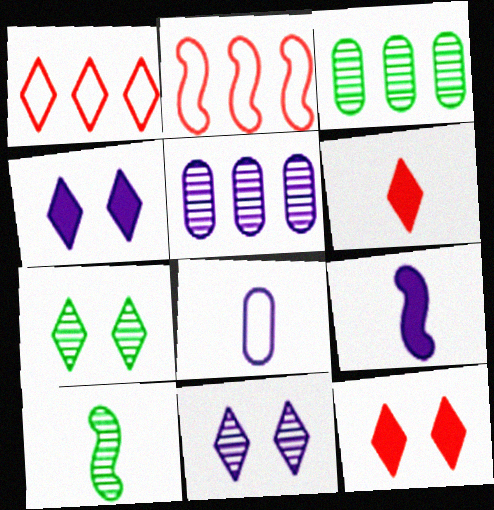[[3, 7, 10], 
[6, 8, 10]]